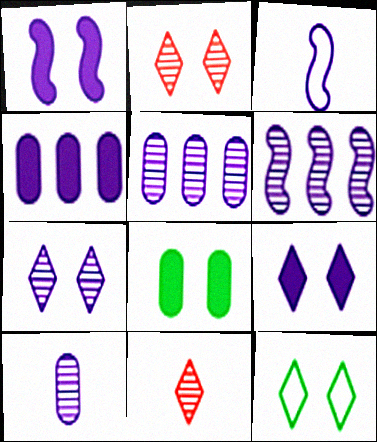[[1, 3, 6], 
[2, 9, 12], 
[3, 4, 7], 
[3, 5, 9], 
[6, 7, 10]]